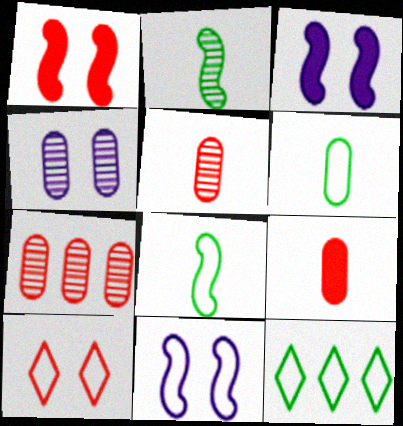[[3, 5, 12]]